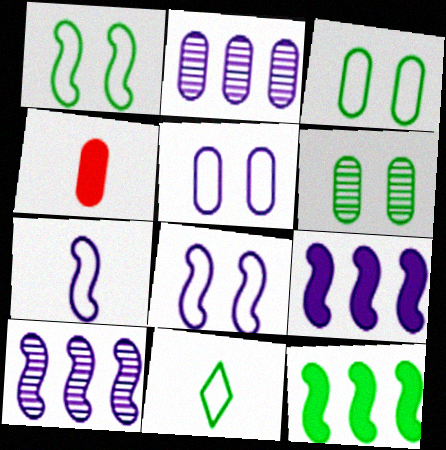[[2, 3, 4], 
[6, 11, 12]]